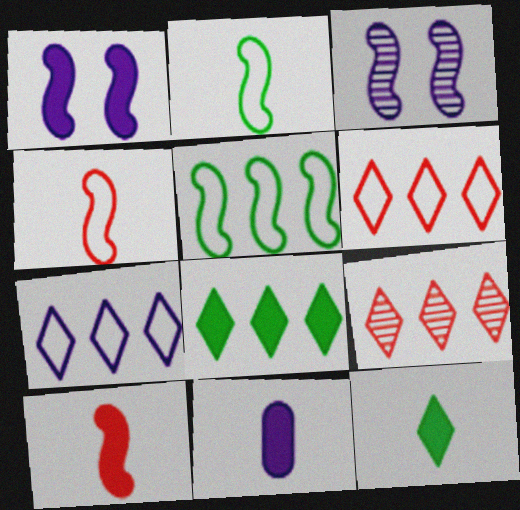[[3, 5, 10], 
[3, 7, 11], 
[7, 8, 9], 
[10, 11, 12]]